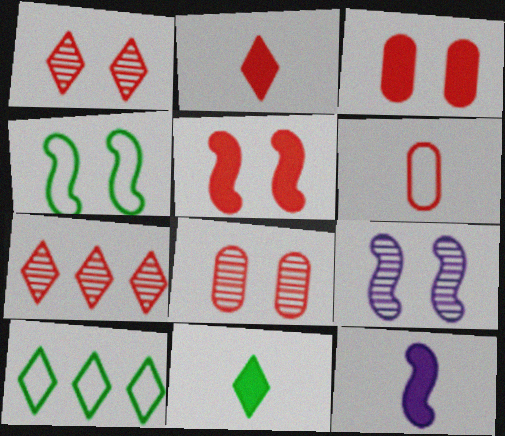[[4, 5, 9], 
[5, 6, 7], 
[8, 10, 12]]